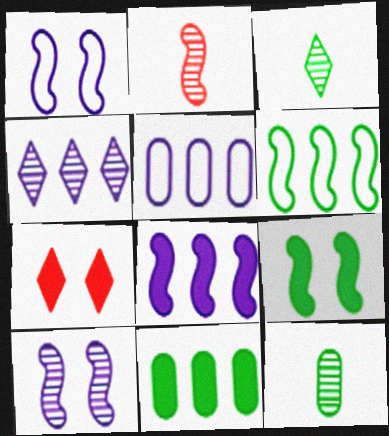[[4, 5, 8]]